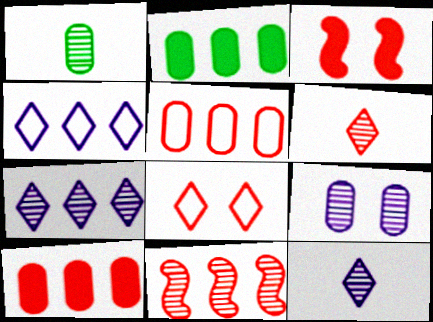[[1, 3, 4], 
[2, 4, 11], 
[3, 5, 6]]